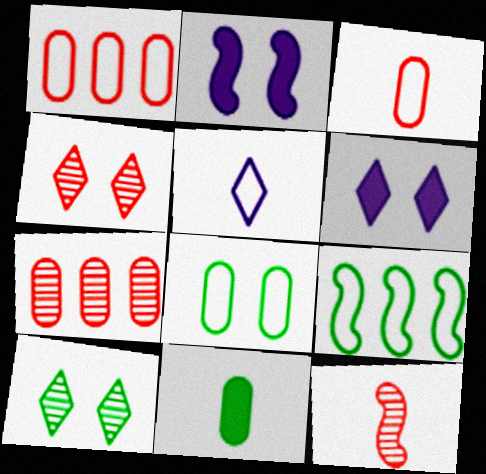[[2, 4, 8], 
[2, 9, 12], 
[4, 7, 12], 
[5, 11, 12], 
[9, 10, 11]]